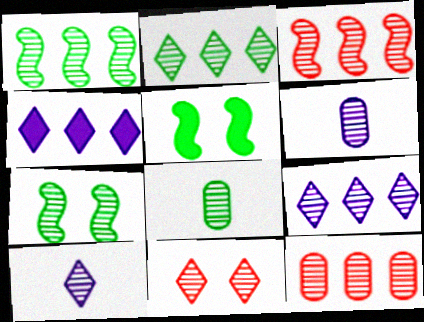[[1, 6, 11], 
[1, 9, 12], 
[2, 7, 8], 
[2, 10, 11], 
[7, 10, 12]]